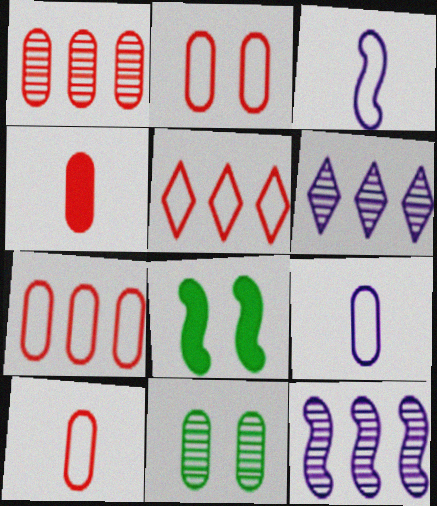[[1, 2, 4], 
[2, 7, 10], 
[6, 8, 10]]